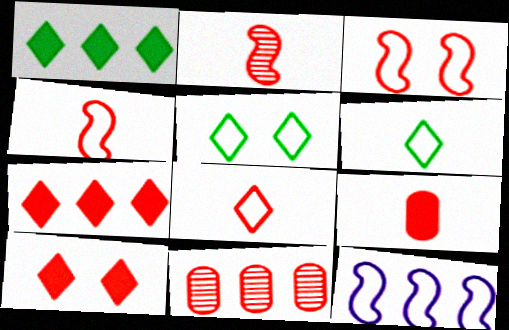[[1, 11, 12], 
[2, 8, 9], 
[4, 10, 11]]